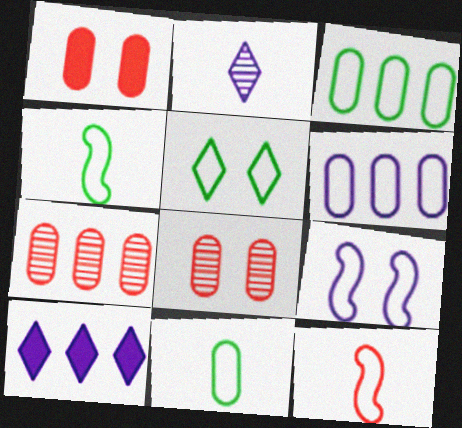[[3, 4, 5], 
[4, 8, 10], 
[5, 6, 12]]